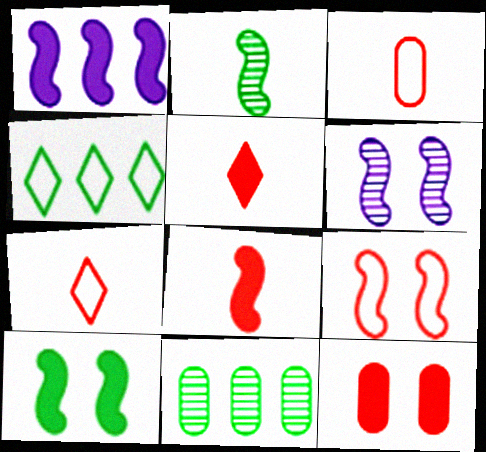[[1, 2, 9], 
[1, 8, 10], 
[6, 9, 10]]